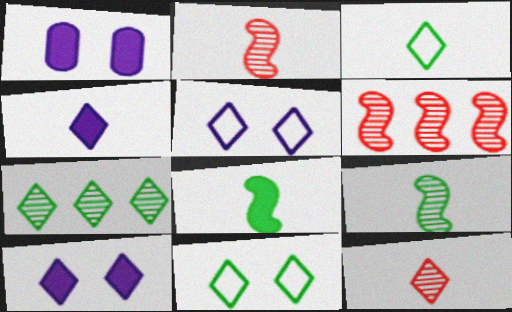[[1, 3, 6], 
[3, 4, 12]]